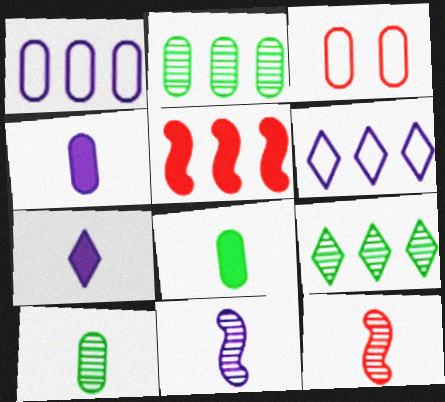[[1, 5, 9], 
[2, 3, 4], 
[2, 5, 6]]